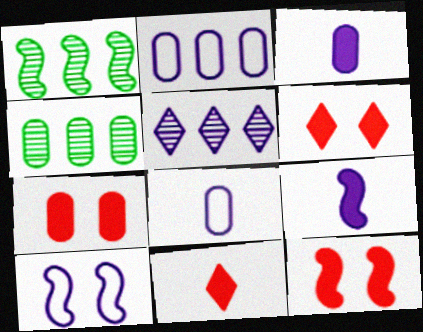[[1, 6, 8], 
[3, 5, 10], 
[4, 7, 8], 
[4, 10, 11], 
[6, 7, 12]]